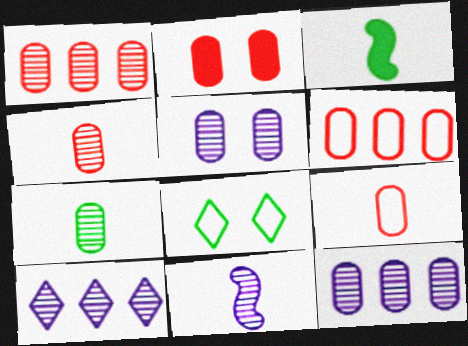[[1, 2, 9], 
[1, 5, 7], 
[2, 4, 6], 
[5, 10, 11]]